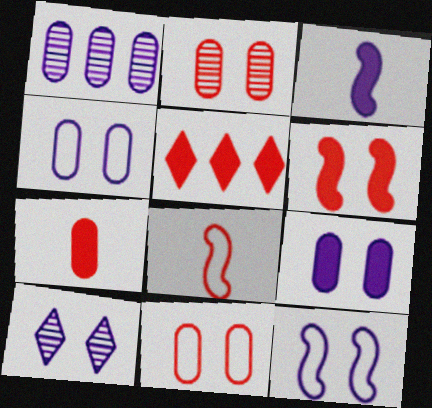[[2, 5, 8], 
[5, 6, 7], 
[9, 10, 12]]